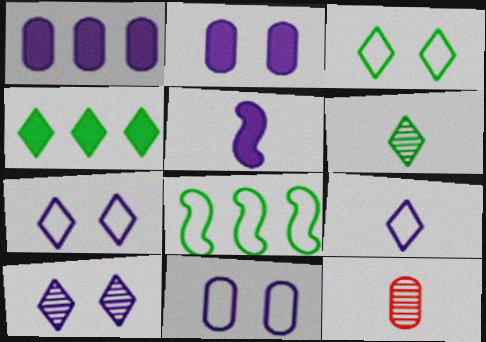[[3, 4, 6]]